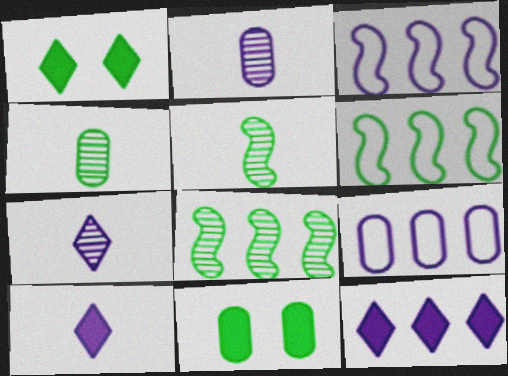[[1, 4, 6]]